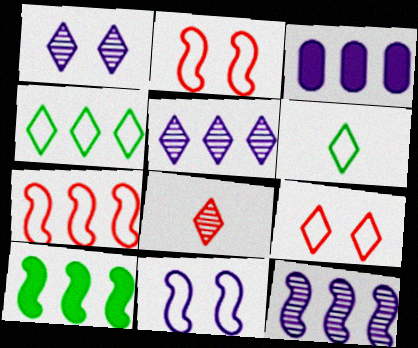[[7, 10, 12]]